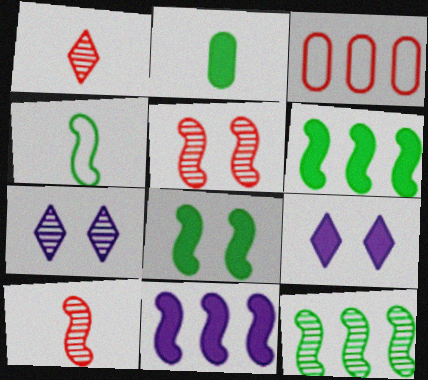[[4, 5, 11], 
[4, 8, 12]]